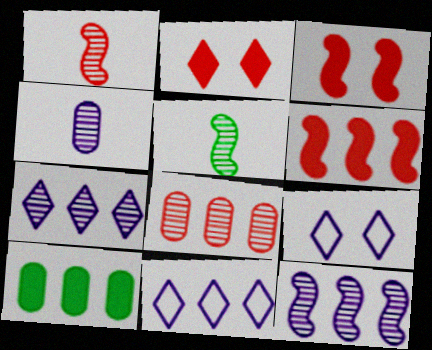[[1, 9, 10]]